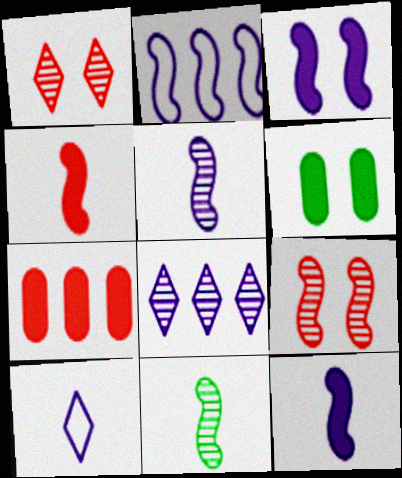[[2, 3, 5]]